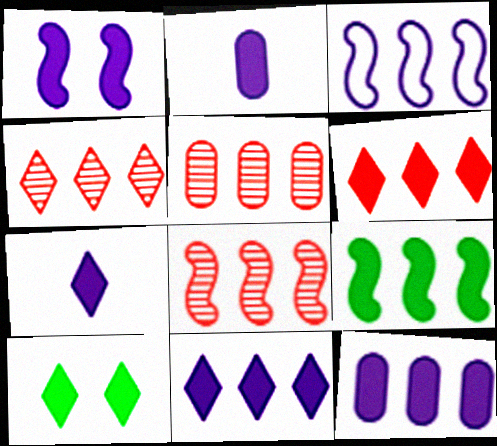[[1, 2, 11], 
[1, 7, 12], 
[3, 8, 9], 
[4, 5, 8], 
[6, 7, 10], 
[6, 9, 12]]